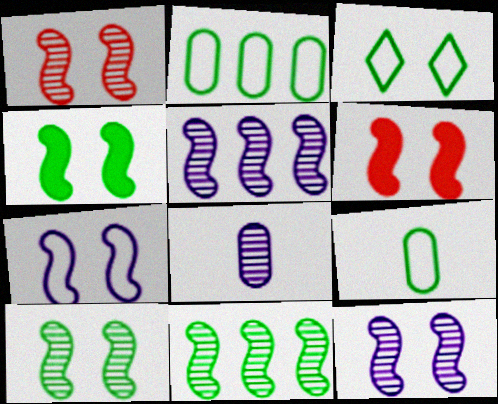[[1, 4, 7], 
[1, 10, 12], 
[6, 7, 10]]